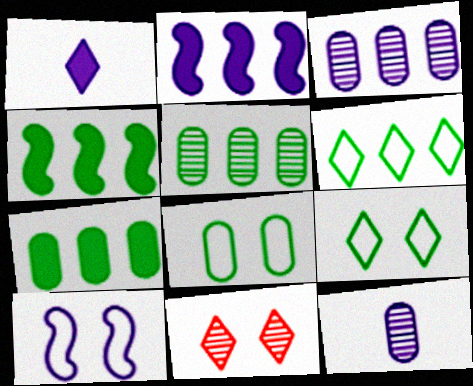[[1, 3, 10], 
[1, 6, 11], 
[4, 5, 6]]